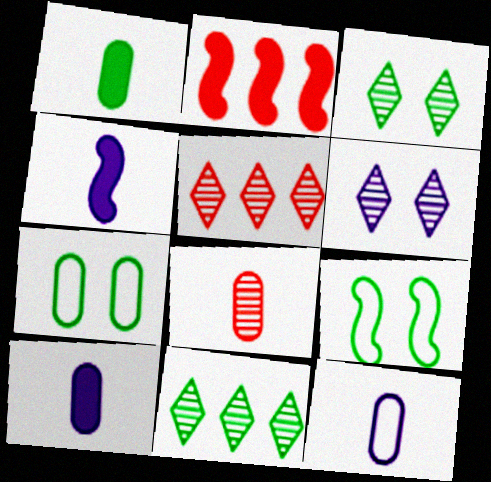[[1, 8, 12], 
[1, 9, 11], 
[2, 3, 12], 
[4, 5, 7], 
[5, 9, 10]]